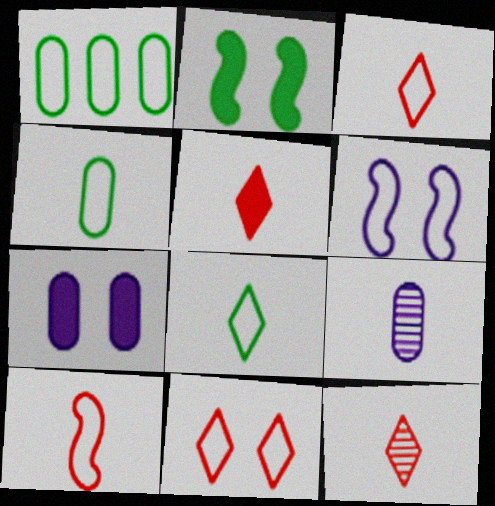[[1, 3, 6], 
[3, 5, 12]]